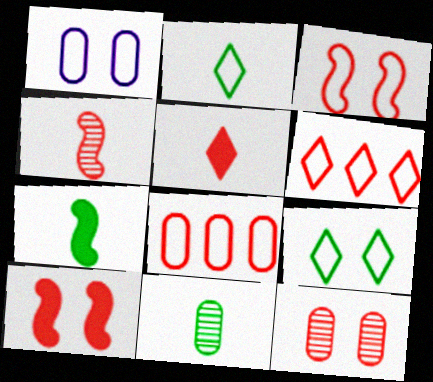[[1, 3, 9], 
[2, 7, 11]]